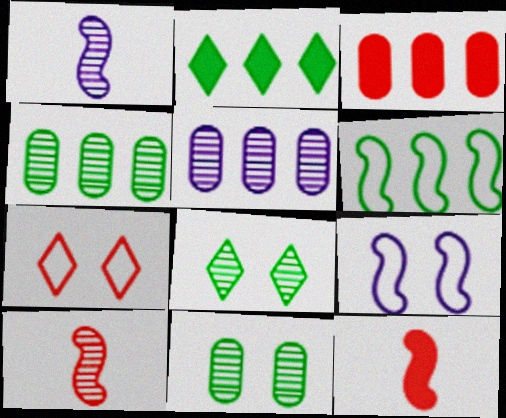[[2, 4, 6], 
[3, 7, 10], 
[5, 8, 10]]